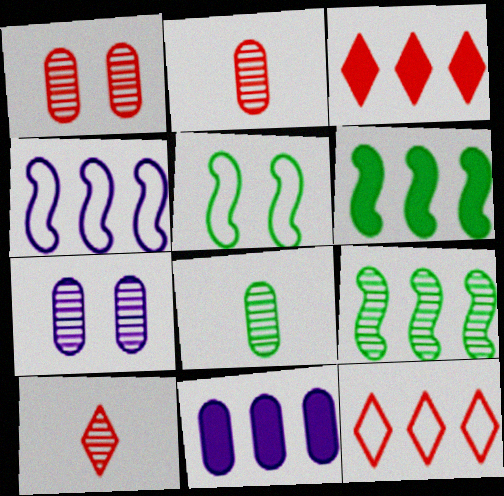[[3, 6, 11], 
[5, 10, 11], 
[7, 9, 10], 
[9, 11, 12]]